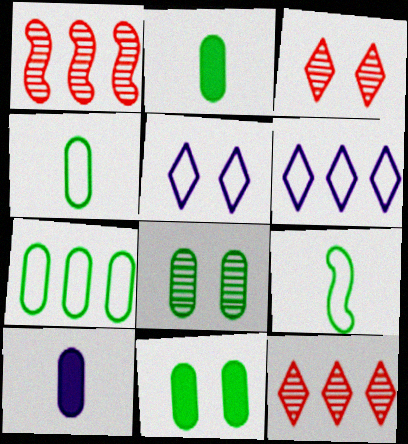[[1, 2, 5], 
[2, 7, 8]]